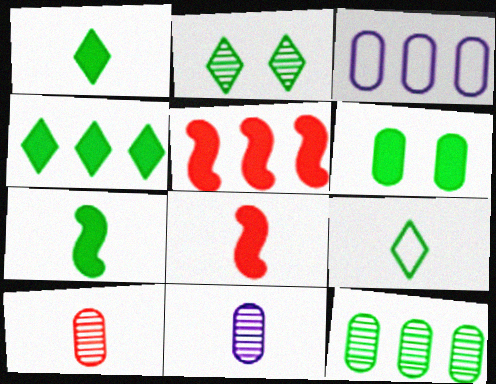[[2, 3, 8], 
[2, 4, 9], 
[3, 6, 10], 
[4, 6, 7], 
[8, 9, 11]]